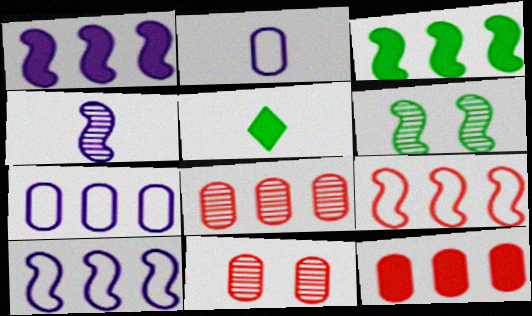[[5, 10, 11]]